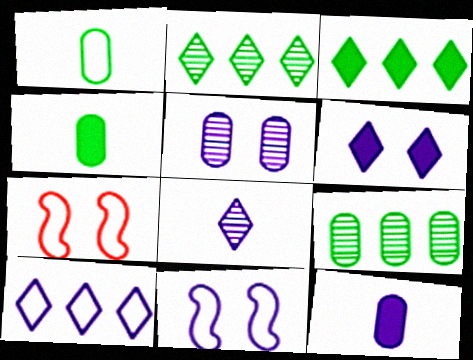[[1, 7, 10], 
[2, 7, 12], 
[5, 6, 11], 
[6, 8, 10]]